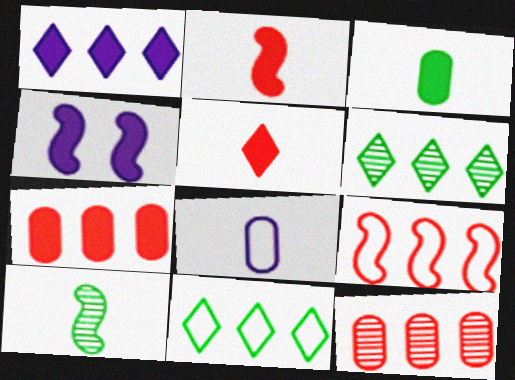[[4, 9, 10], 
[5, 8, 10]]